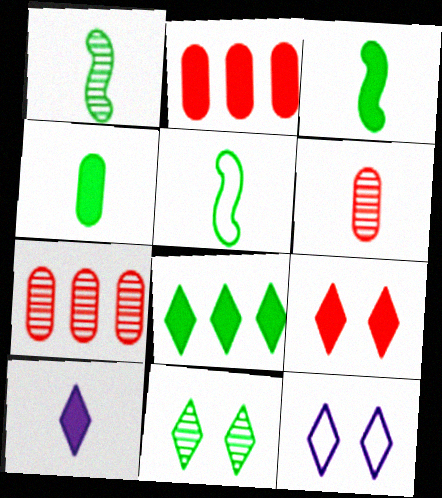[[1, 2, 12], 
[1, 3, 5], 
[3, 7, 12], 
[5, 6, 10], 
[8, 9, 10], 
[9, 11, 12]]